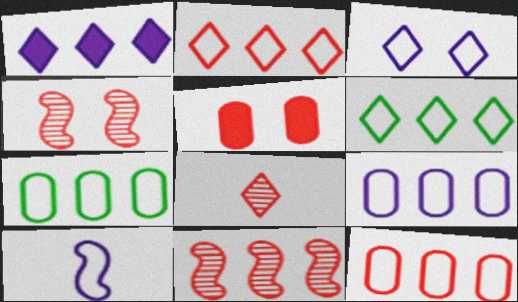[[1, 7, 11], 
[3, 9, 10], 
[7, 9, 12]]